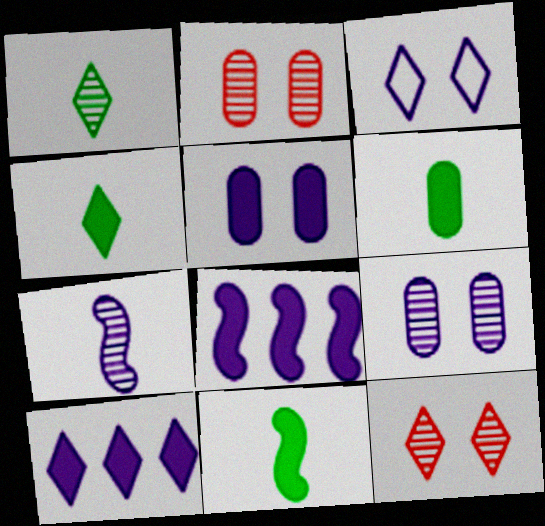[[4, 6, 11]]